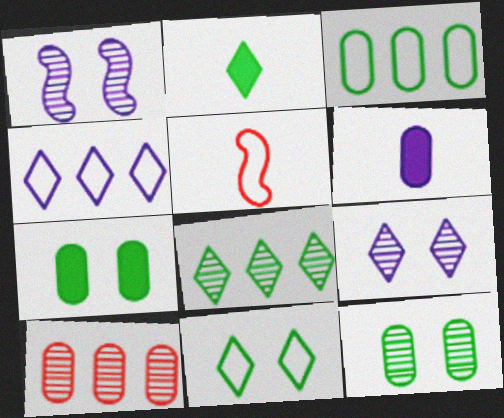[[1, 4, 6], 
[2, 8, 11]]